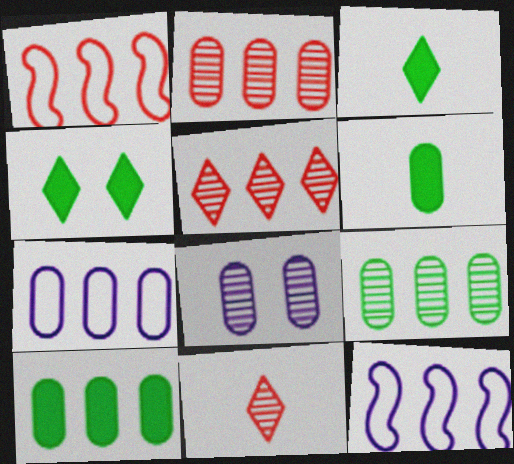[[1, 3, 8], 
[2, 7, 10], 
[5, 10, 12]]